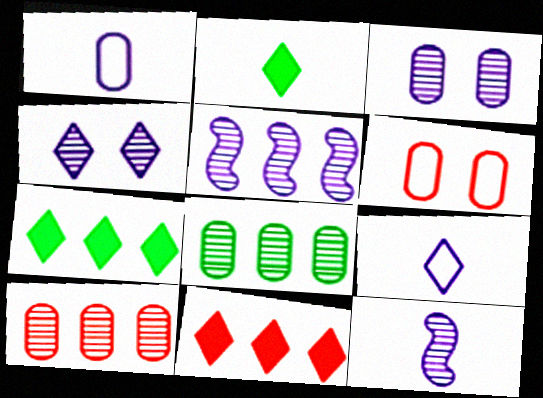[[2, 5, 6], 
[6, 7, 12]]